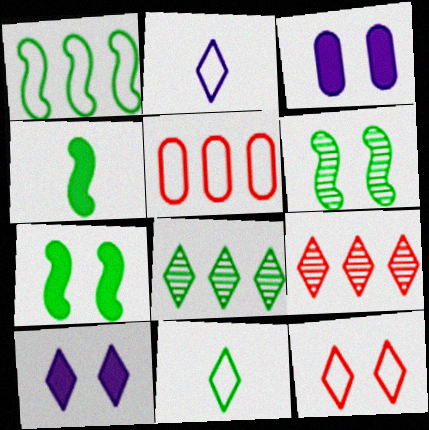[[1, 4, 6], 
[3, 6, 12], 
[9, 10, 11]]